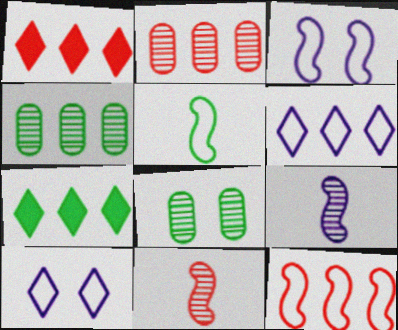[[1, 2, 12], 
[3, 5, 12], 
[5, 7, 8]]